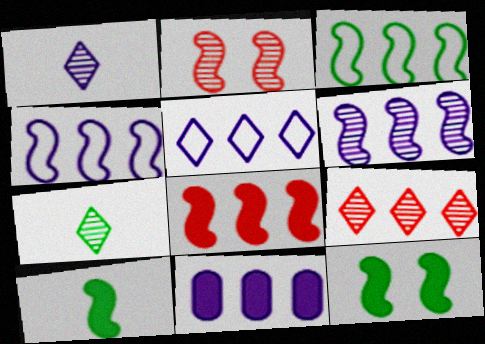[[2, 4, 10], 
[3, 6, 8], 
[3, 9, 11], 
[5, 6, 11]]